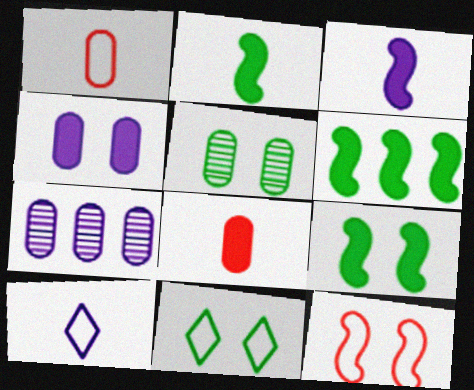[[2, 6, 9], 
[5, 9, 11]]